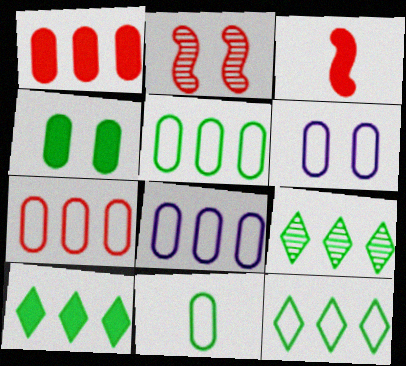[[3, 6, 9], 
[5, 7, 8], 
[6, 7, 11], 
[9, 10, 12]]